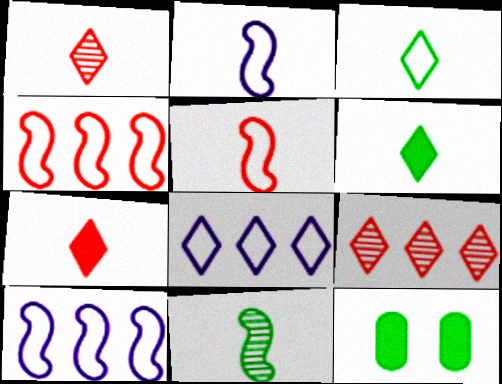[[1, 10, 12], 
[2, 9, 12]]